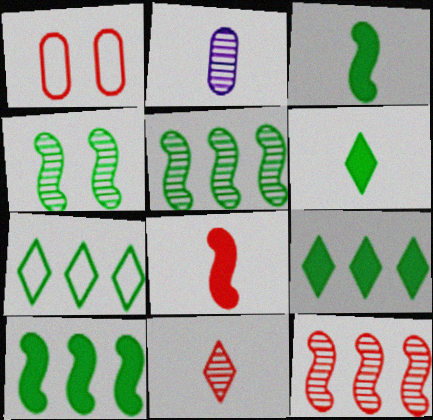[]